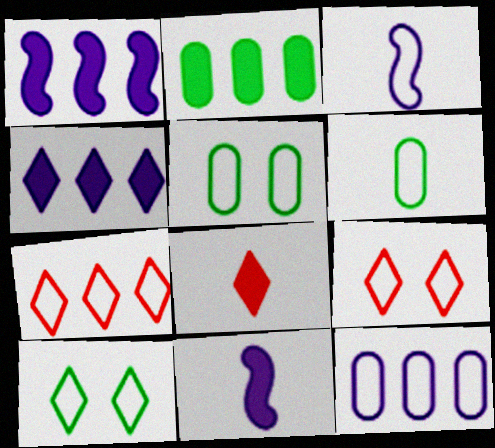[[3, 5, 7]]